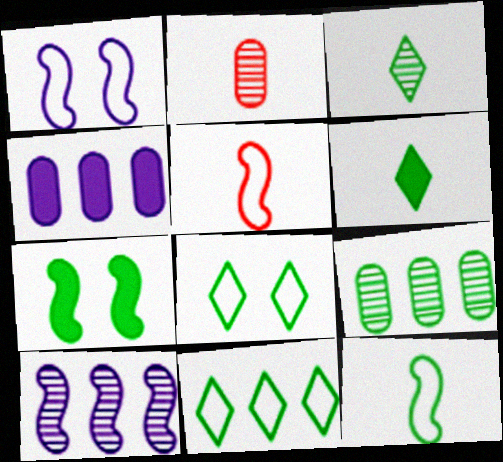[[5, 7, 10]]